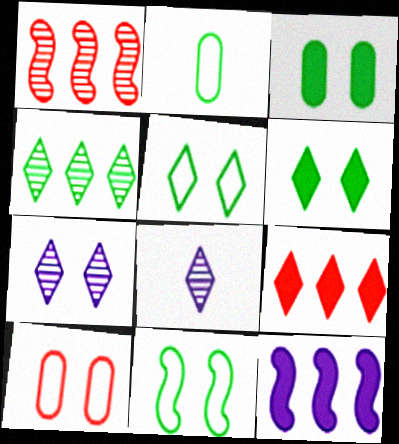[[5, 8, 9]]